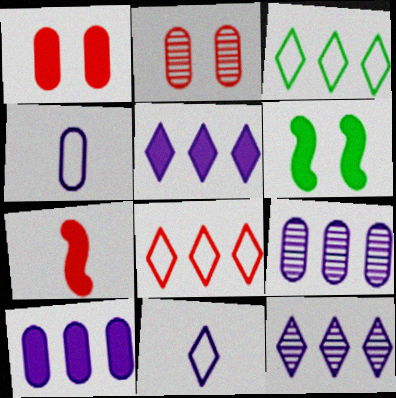[[2, 7, 8]]